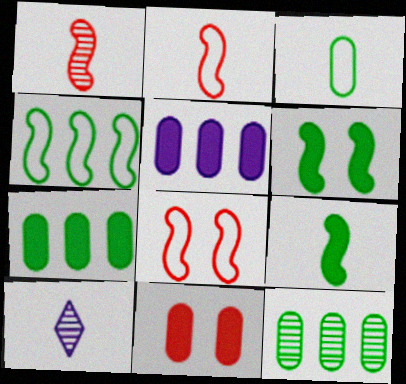[[4, 10, 11], 
[7, 8, 10]]